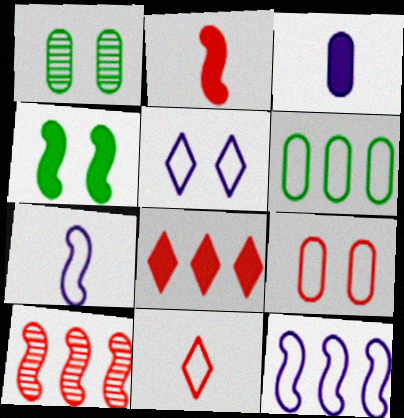[[1, 7, 8], 
[3, 4, 8], 
[4, 7, 10]]